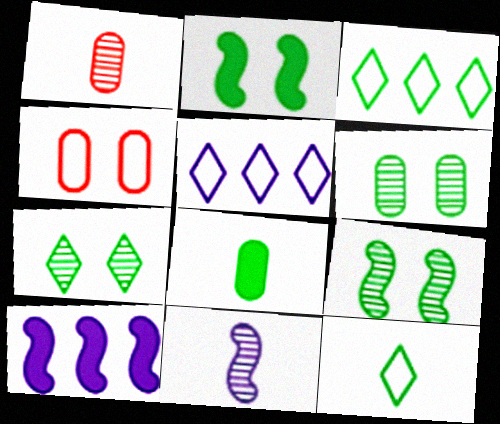[[1, 2, 5], 
[3, 8, 9], 
[6, 7, 9]]